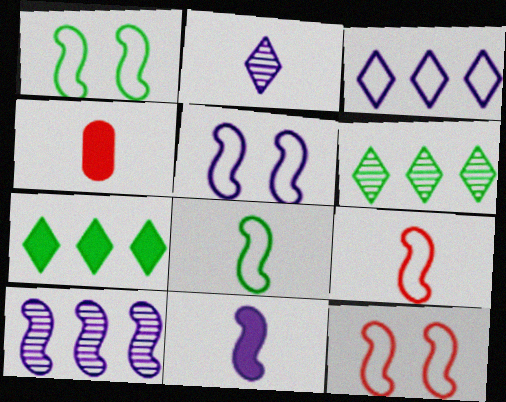[[1, 5, 12], 
[2, 4, 8], 
[4, 5, 6], 
[5, 10, 11]]